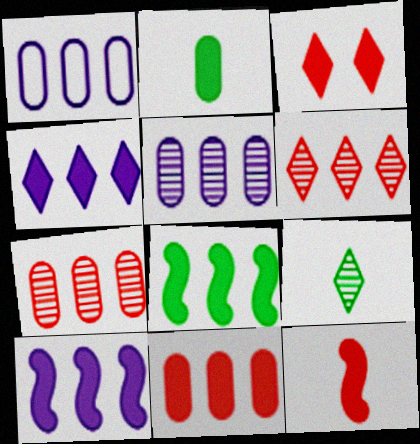[[1, 6, 8], 
[2, 3, 10], 
[3, 11, 12], 
[4, 8, 11]]